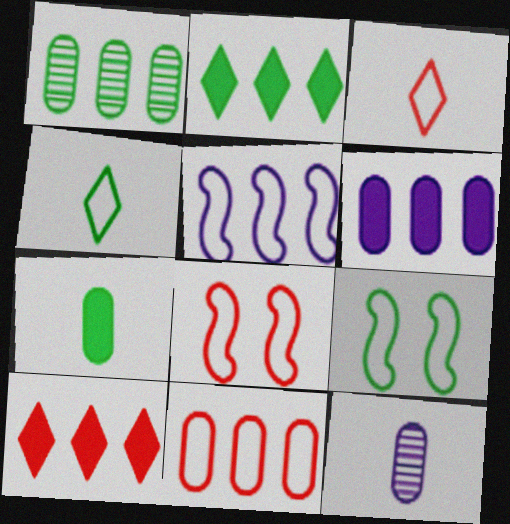[[1, 5, 10], 
[1, 6, 11], 
[2, 8, 12], 
[3, 8, 11], 
[9, 10, 12]]